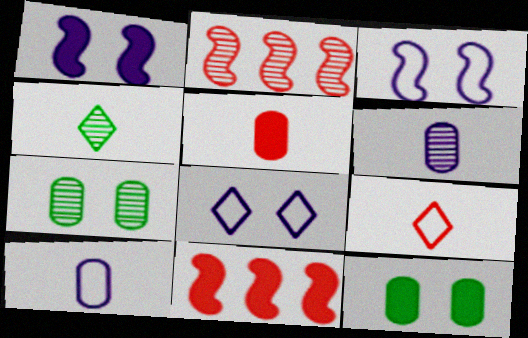[]